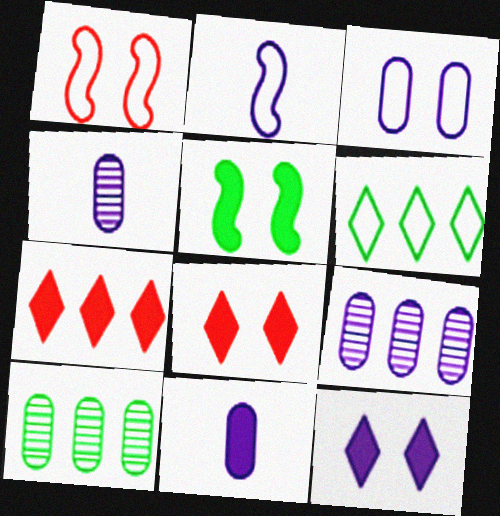[[2, 8, 10], 
[2, 9, 12], 
[3, 9, 11], 
[5, 7, 11]]